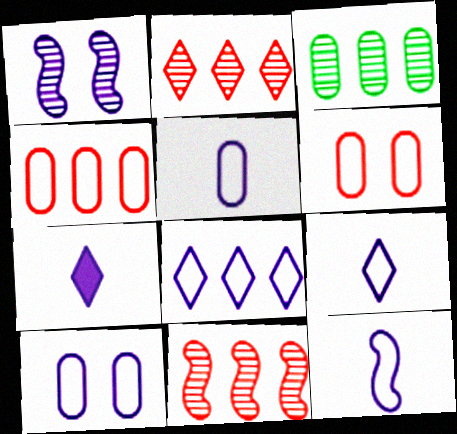[[5, 9, 12], 
[8, 10, 12]]